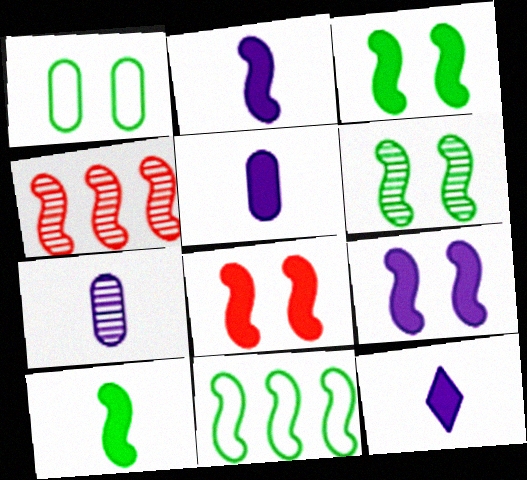[[1, 4, 12], 
[2, 5, 12], 
[3, 8, 9], 
[6, 10, 11]]